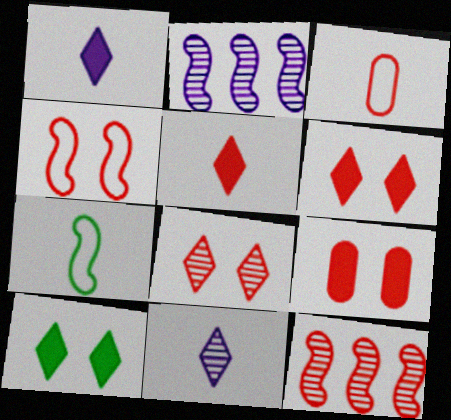[[2, 3, 10], 
[3, 6, 12], 
[4, 8, 9]]